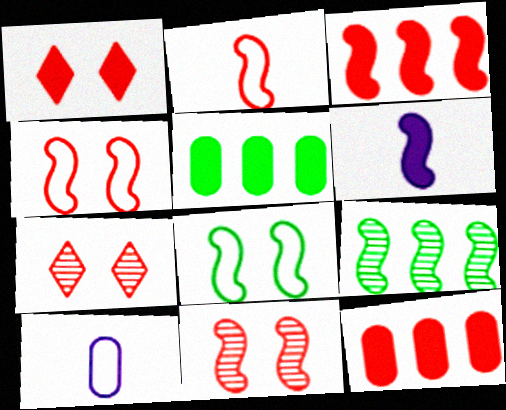[[1, 5, 6], 
[1, 9, 10], 
[2, 3, 11], 
[2, 7, 12], 
[4, 6, 9]]